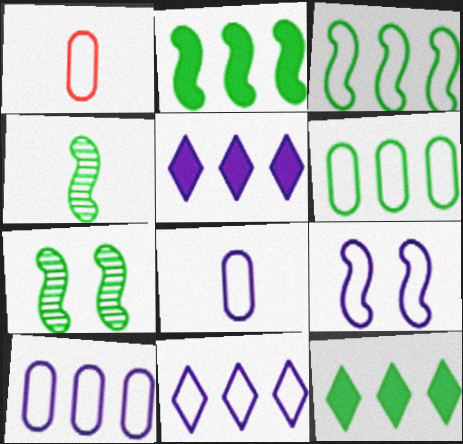[[1, 5, 7], 
[8, 9, 11]]